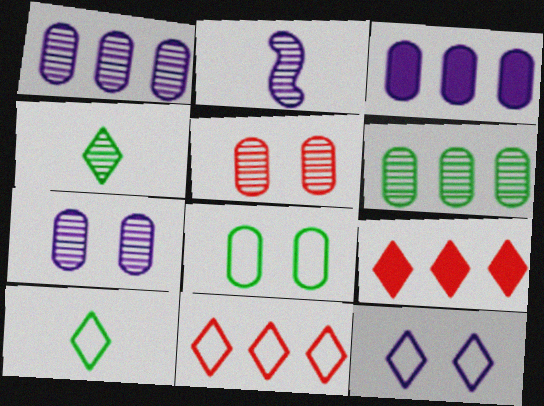[[2, 3, 12], 
[2, 8, 9], 
[4, 9, 12], 
[10, 11, 12]]